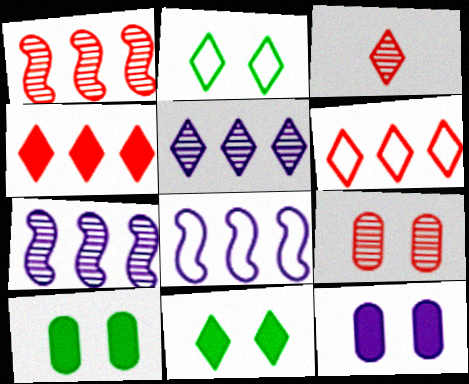[[1, 3, 9], 
[3, 8, 10]]